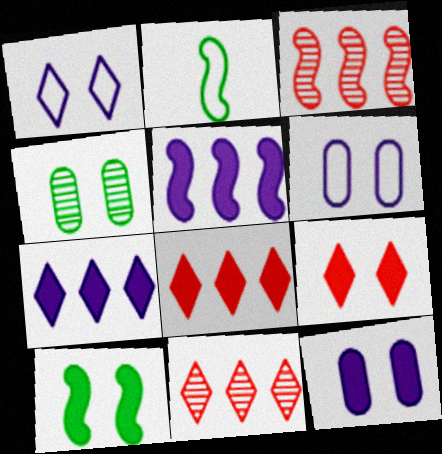[[2, 11, 12], 
[9, 10, 12]]